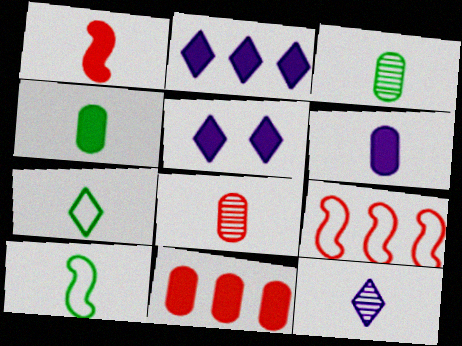[[3, 5, 9]]